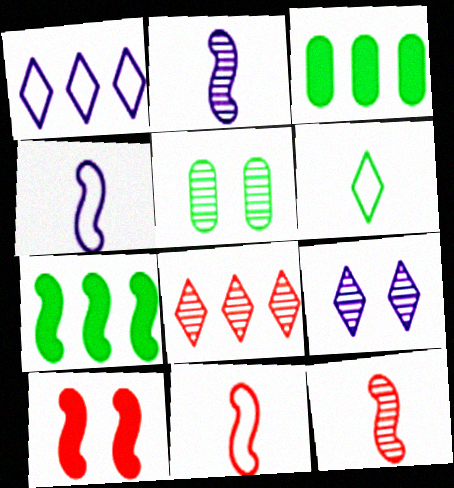[[2, 5, 8], 
[3, 9, 11], 
[5, 6, 7]]